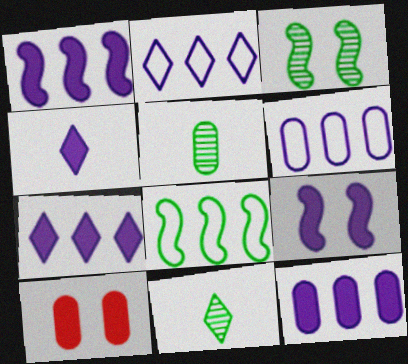[[1, 7, 12], 
[4, 9, 12], 
[5, 6, 10]]